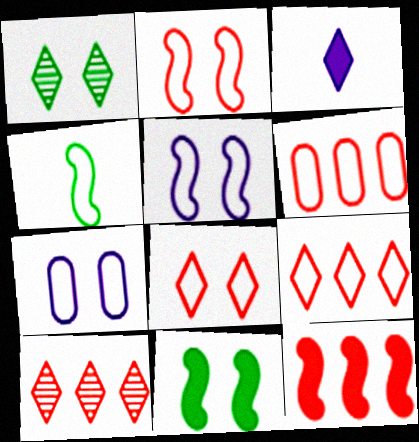[[1, 3, 9], 
[4, 7, 9], 
[6, 10, 12]]